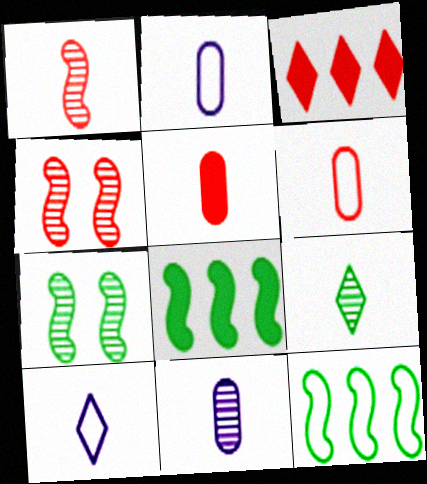[[1, 9, 11], 
[2, 3, 7], 
[3, 4, 6]]